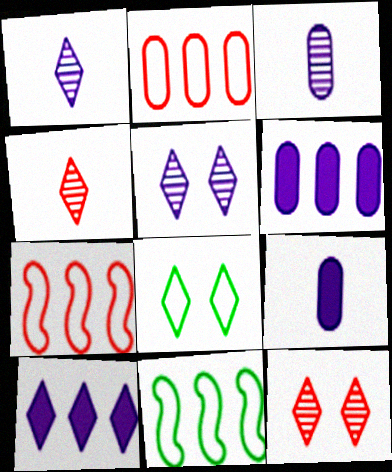[[4, 8, 10], 
[9, 11, 12]]